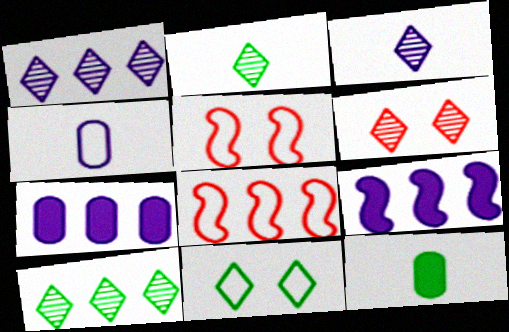[[1, 2, 6], 
[1, 5, 12], 
[2, 5, 7], 
[3, 6, 10], 
[4, 8, 11], 
[7, 8, 10]]